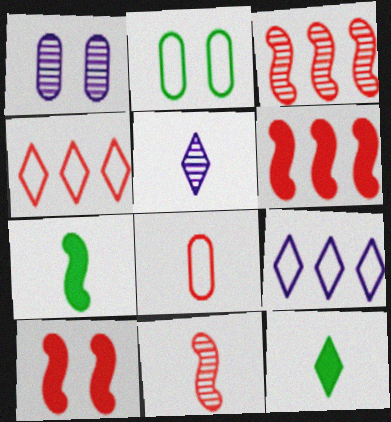[[1, 4, 7], 
[2, 5, 6], 
[5, 7, 8]]